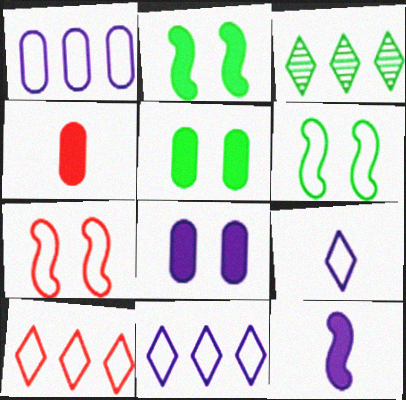[]